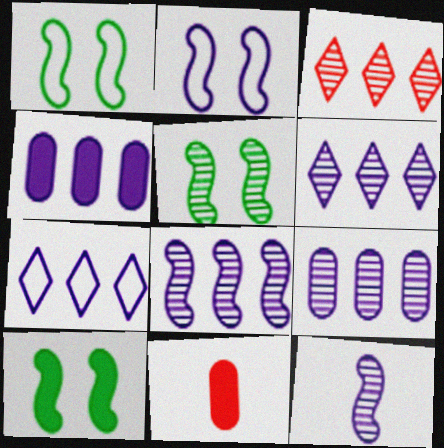[[1, 5, 10], 
[1, 6, 11], 
[4, 7, 8], 
[5, 7, 11], 
[6, 8, 9]]